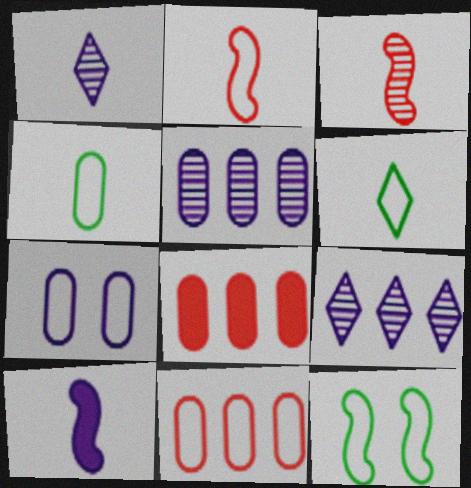[[1, 8, 12], 
[4, 7, 11], 
[7, 9, 10]]